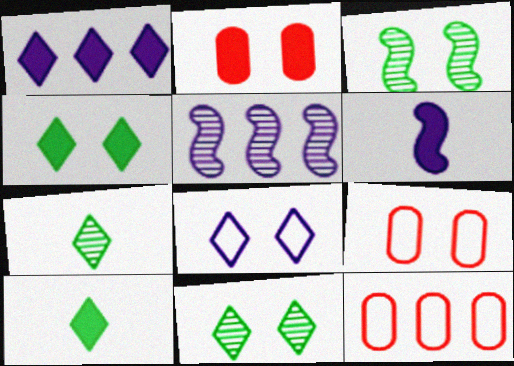[[2, 3, 8], 
[5, 9, 10], 
[6, 11, 12]]